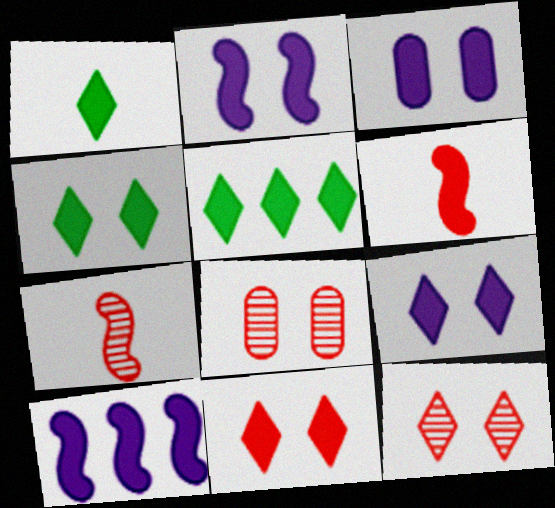[[1, 4, 5], 
[2, 3, 9], 
[3, 5, 6], 
[4, 9, 11]]